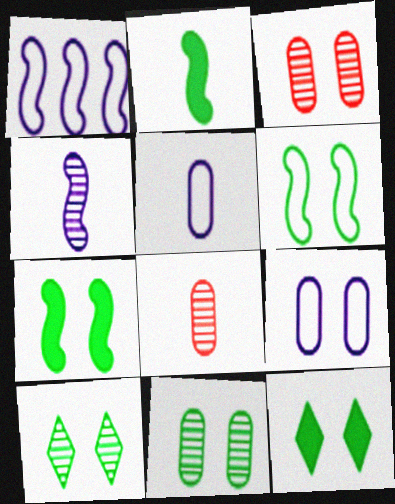[[1, 8, 12], 
[6, 11, 12]]